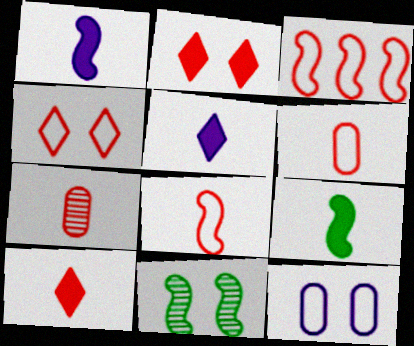[[1, 3, 11], 
[2, 3, 7], 
[2, 11, 12], 
[3, 4, 6], 
[7, 8, 10]]